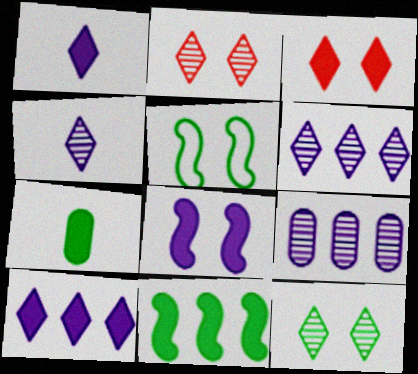[]